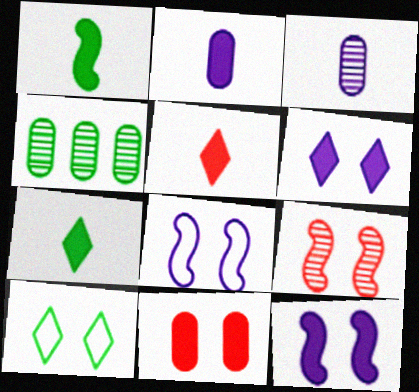[[1, 2, 5], 
[1, 4, 10], 
[4, 5, 8]]